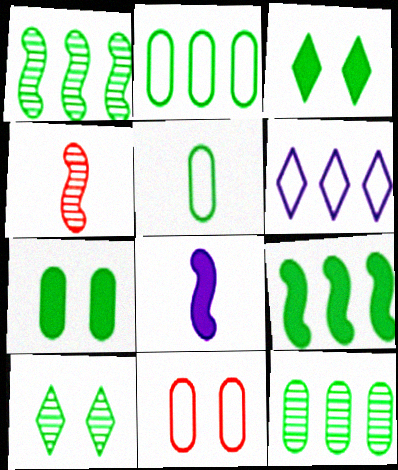[[1, 3, 5], 
[4, 6, 7], 
[5, 7, 12], 
[5, 9, 10]]